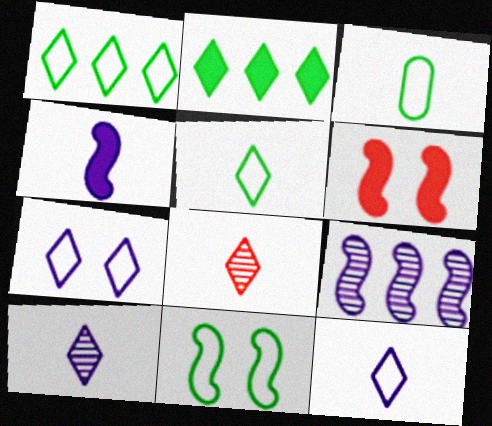[[1, 3, 11], 
[2, 7, 8], 
[3, 4, 8]]